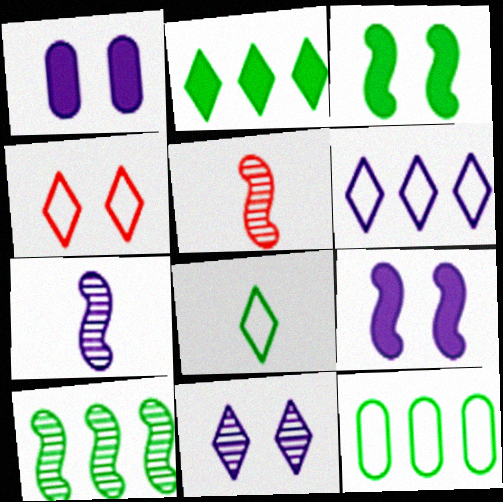[[1, 6, 7], 
[2, 10, 12], 
[4, 6, 8]]